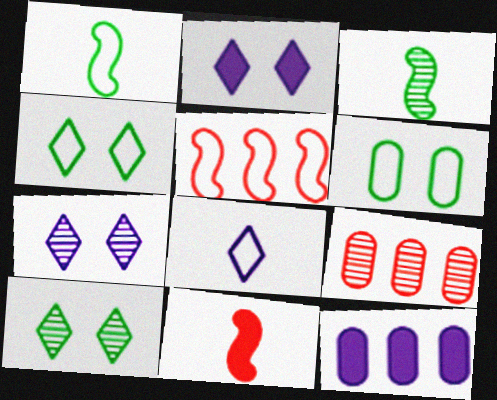[[1, 2, 9], 
[3, 7, 9], 
[5, 6, 8]]